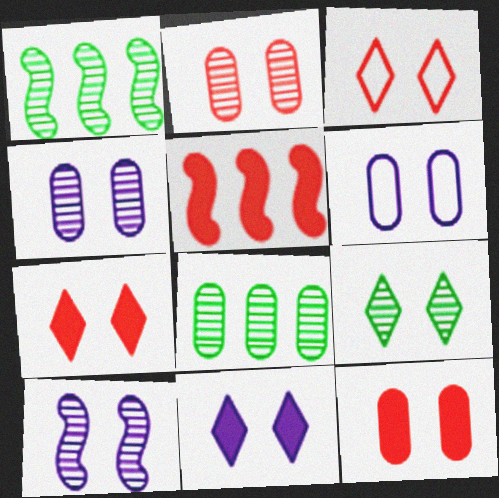[[2, 9, 10], 
[3, 9, 11], 
[6, 10, 11]]